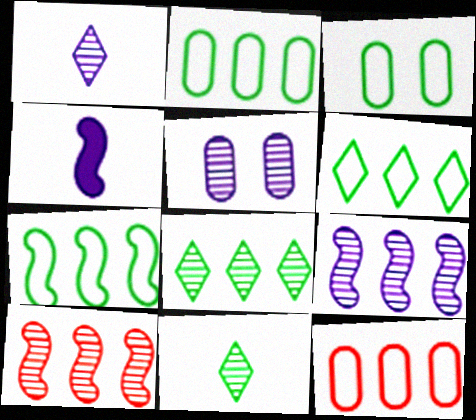[[1, 5, 9], 
[2, 6, 7], 
[5, 10, 11]]